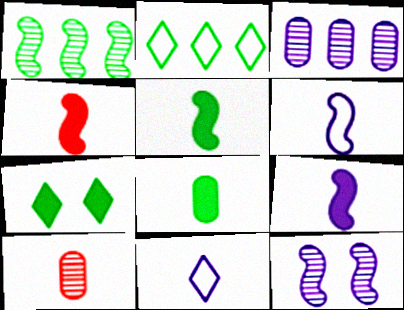[[4, 5, 9], 
[5, 10, 11]]